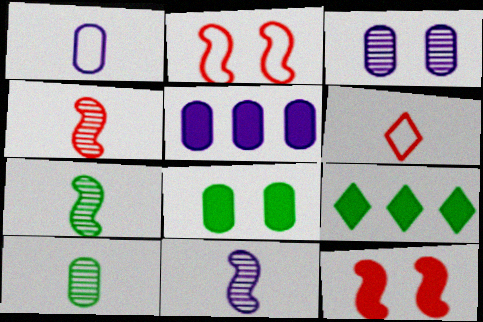[[1, 3, 5], 
[4, 7, 11]]